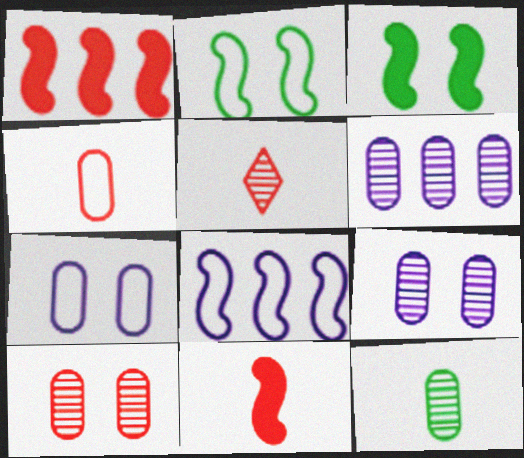[[4, 5, 11], 
[6, 10, 12]]